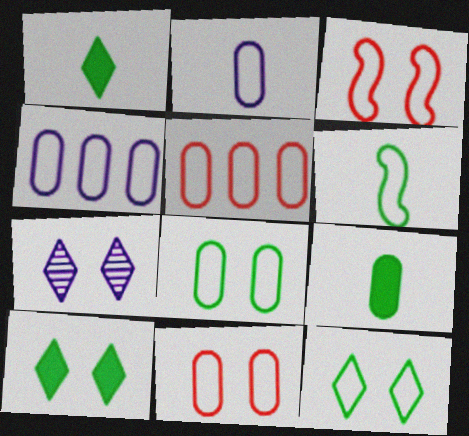[[2, 5, 8]]